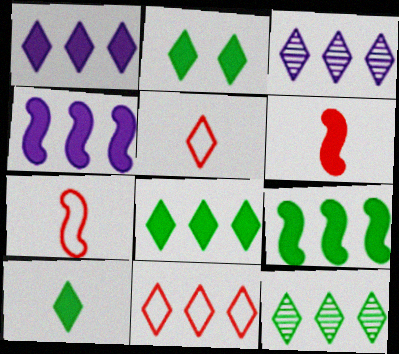[[1, 11, 12], 
[2, 3, 5], 
[2, 8, 10], 
[3, 8, 11]]